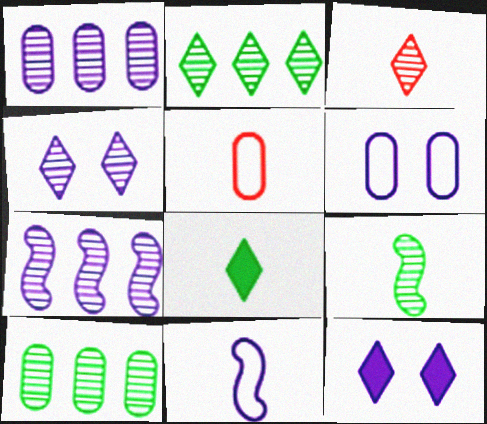[[1, 11, 12], 
[2, 3, 4]]